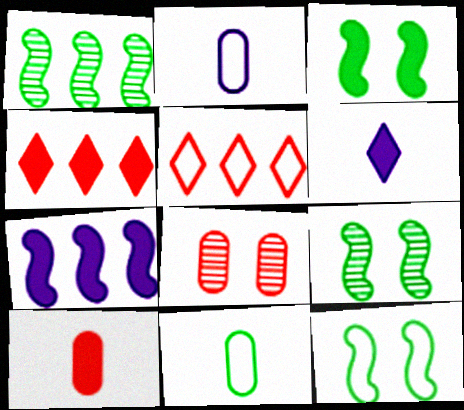[[2, 4, 9], 
[2, 5, 12], 
[3, 9, 12]]